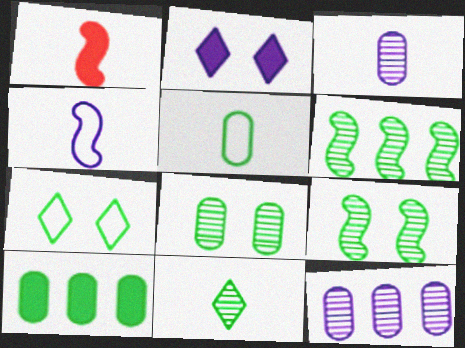[[1, 2, 10], 
[1, 7, 12], 
[2, 4, 12], 
[5, 8, 10], 
[6, 8, 11]]